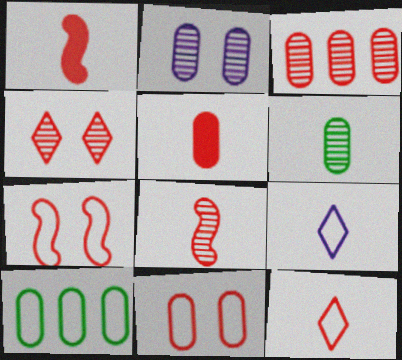[[1, 6, 9], 
[2, 3, 6], 
[2, 5, 10], 
[3, 4, 8], 
[3, 5, 11], 
[5, 8, 12], 
[7, 9, 10]]